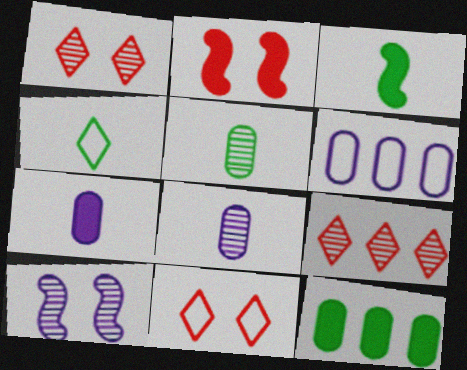[[1, 3, 6], 
[3, 4, 5], 
[5, 9, 10]]